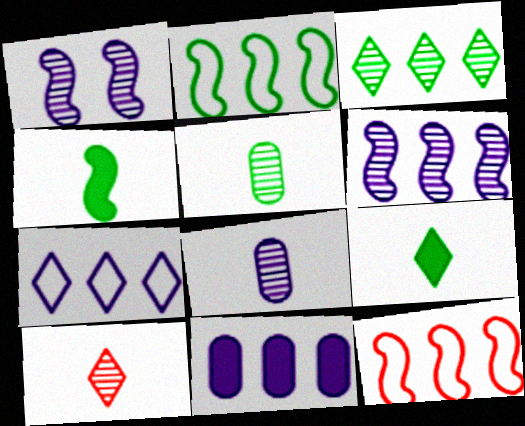[[1, 4, 12], 
[3, 11, 12], 
[6, 7, 11]]